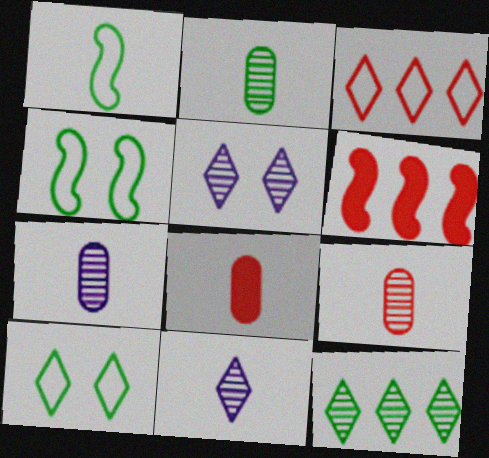[[1, 8, 11], 
[2, 7, 9], 
[6, 7, 10]]